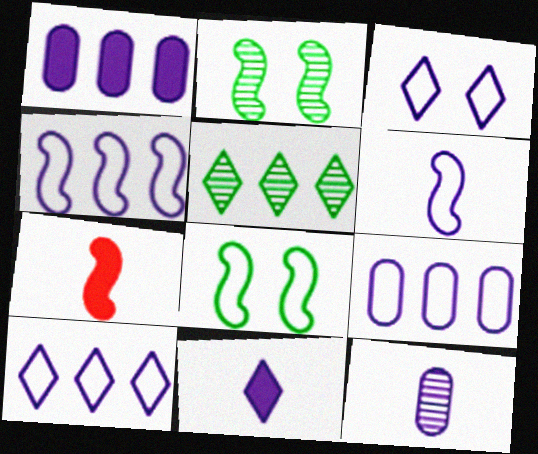[[2, 4, 7], 
[3, 6, 9], 
[4, 9, 10], 
[6, 11, 12]]